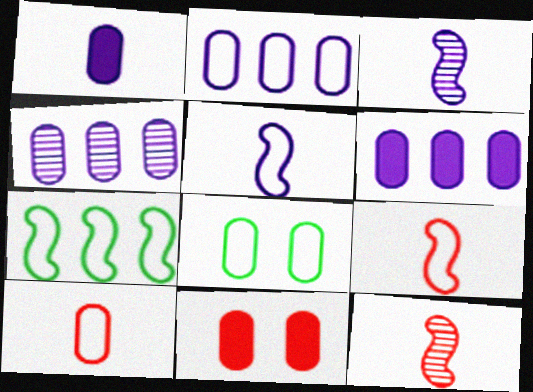[[2, 4, 6], 
[2, 8, 10]]